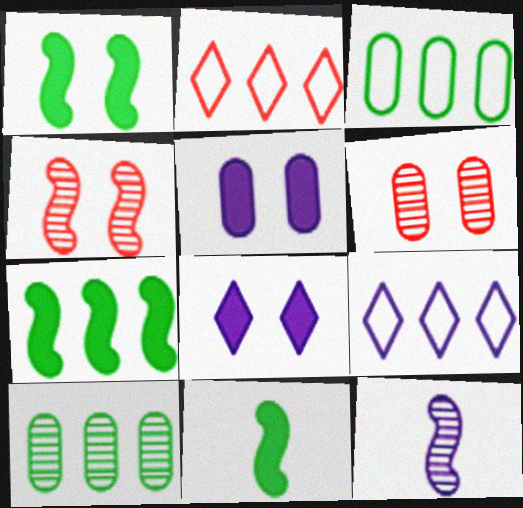[[1, 7, 11], 
[5, 9, 12], 
[6, 9, 11]]